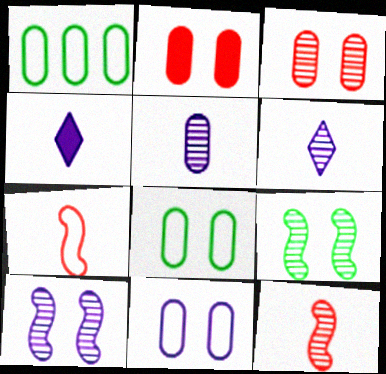[[1, 2, 5]]